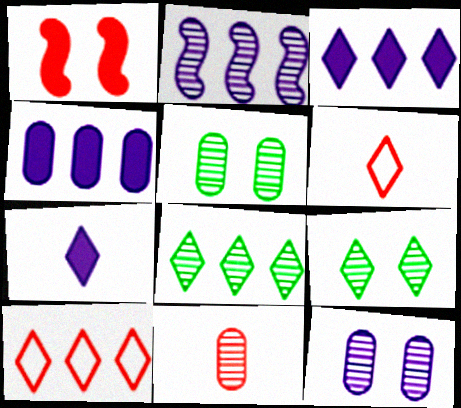[[1, 10, 11], 
[2, 9, 11], 
[3, 6, 9], 
[3, 8, 10], 
[7, 9, 10]]